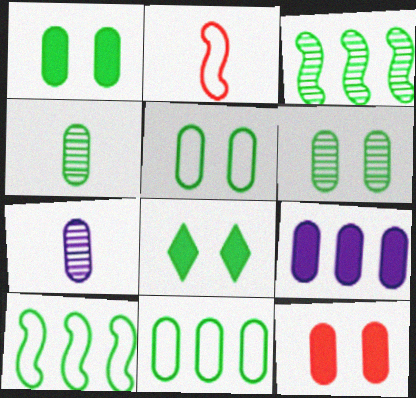[[1, 4, 11], 
[1, 5, 6], 
[4, 8, 10], 
[7, 11, 12]]